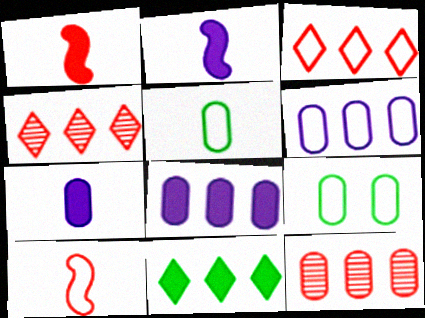[[2, 4, 9], 
[7, 9, 12]]